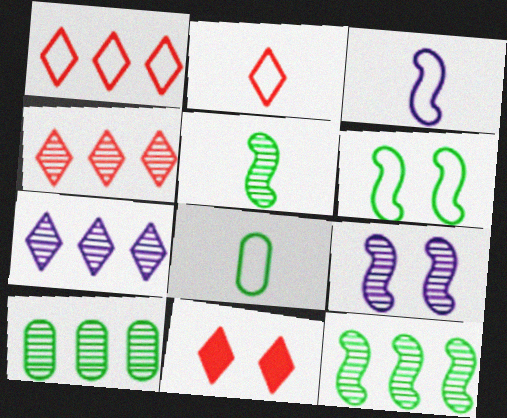[[2, 3, 8], 
[2, 4, 11], 
[3, 10, 11]]